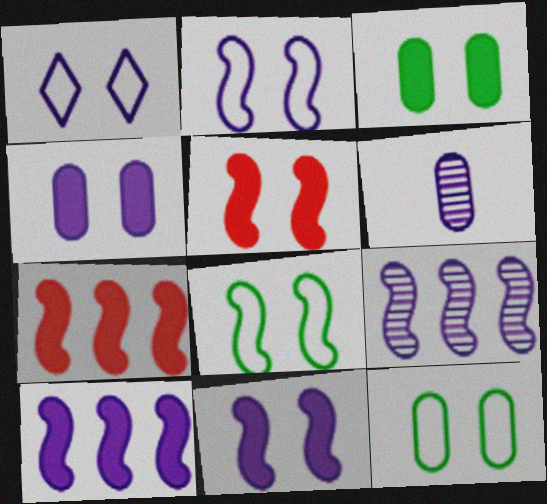[[1, 6, 10]]